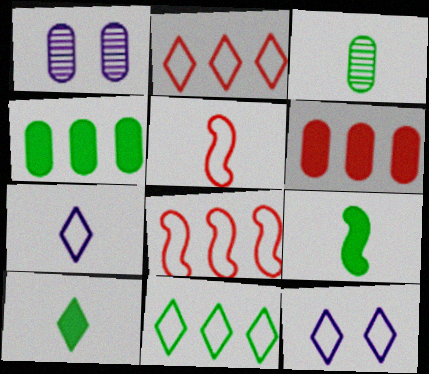[[1, 2, 9], 
[1, 8, 10]]